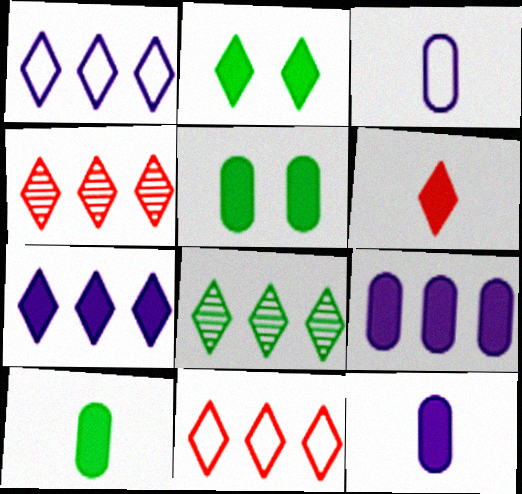[[2, 6, 7], 
[7, 8, 11]]